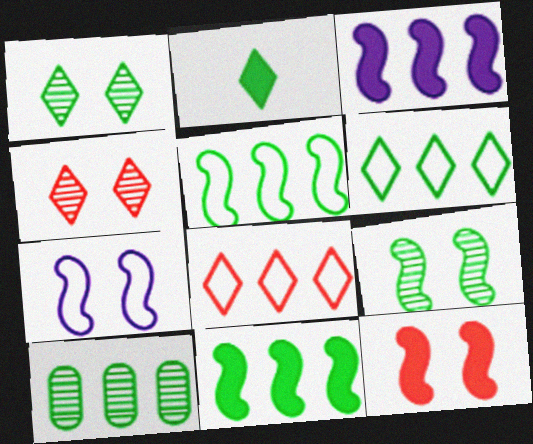[[1, 2, 6], 
[3, 8, 10], 
[6, 10, 11], 
[7, 9, 12]]